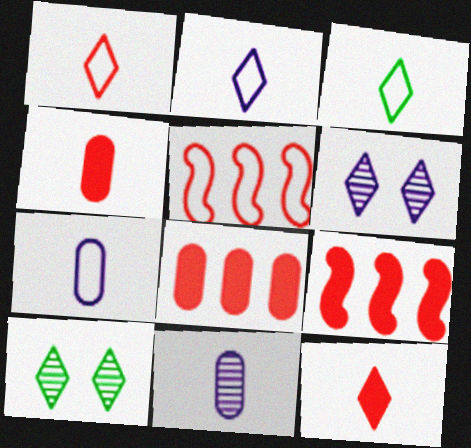[[1, 2, 3], 
[7, 9, 10]]